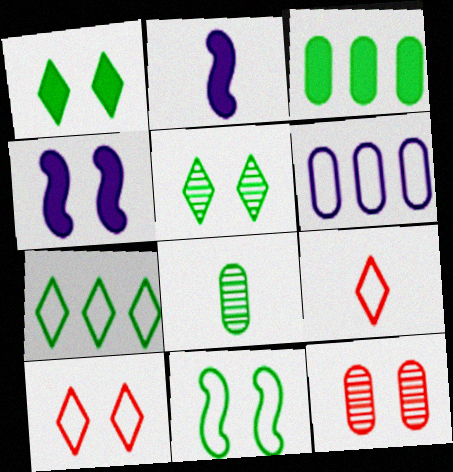[[2, 7, 12], 
[2, 8, 9], 
[6, 9, 11]]